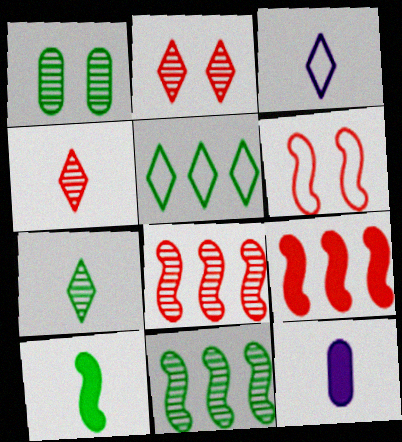[[1, 3, 9], 
[1, 5, 10], 
[1, 7, 11]]